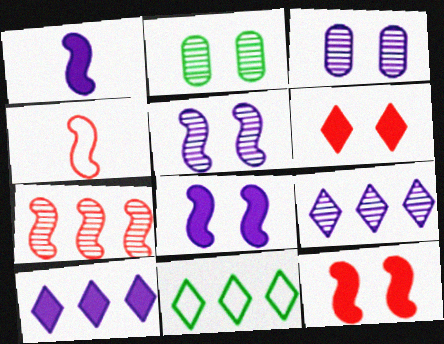[[2, 4, 10], 
[4, 7, 12]]